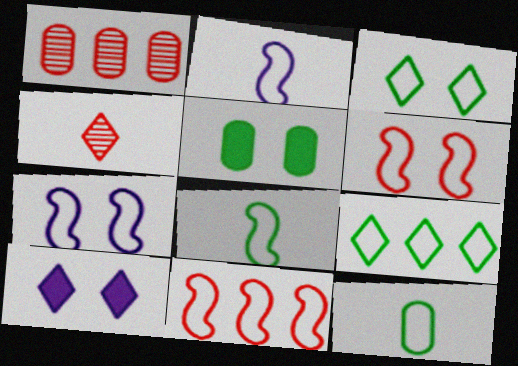[[1, 8, 10], 
[4, 9, 10], 
[7, 8, 11]]